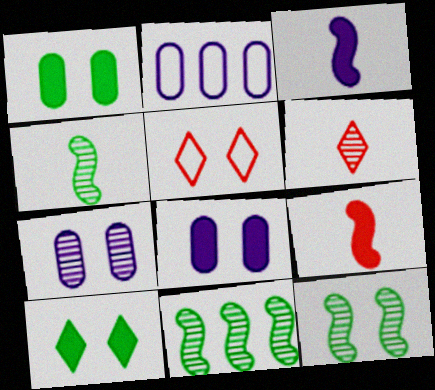[[4, 11, 12], 
[5, 8, 12], 
[6, 7, 11]]